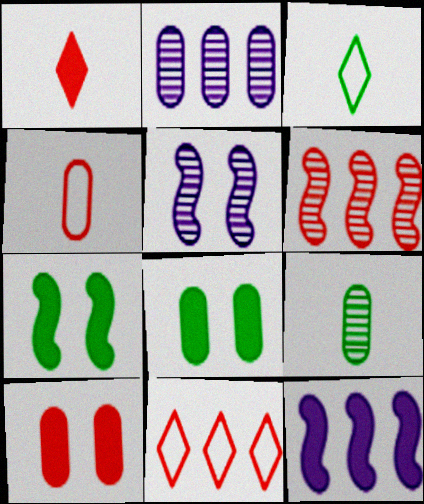[[1, 8, 12], 
[2, 4, 8]]